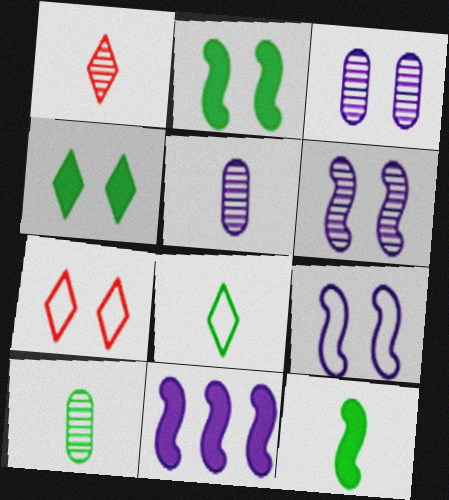[[2, 3, 7], 
[7, 10, 11], 
[8, 10, 12]]